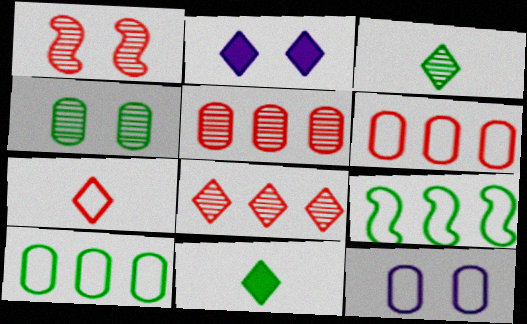[[4, 9, 11], 
[7, 9, 12]]